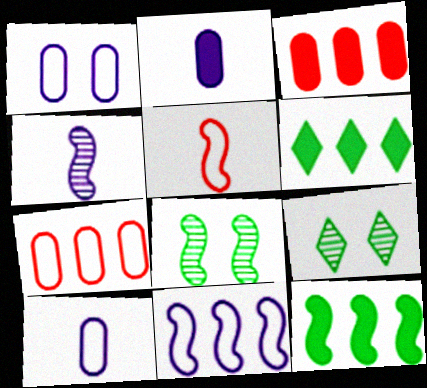[]